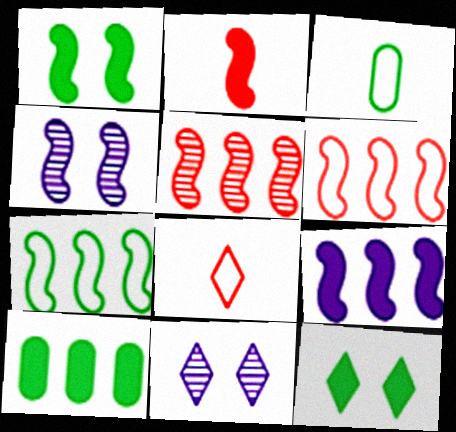[[1, 2, 9], 
[2, 4, 7], 
[4, 8, 10], 
[5, 7, 9]]